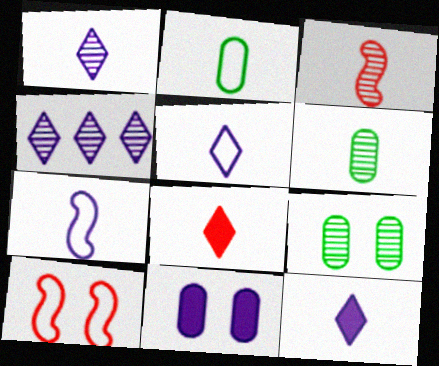[[1, 3, 6], 
[1, 5, 12], 
[2, 3, 12], 
[3, 4, 9], 
[4, 7, 11], 
[6, 7, 8]]